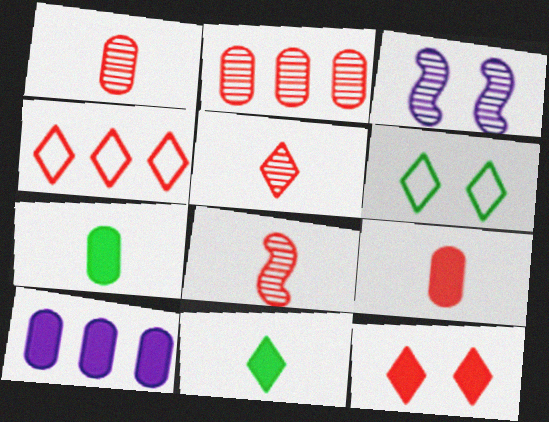[[1, 5, 8], 
[3, 4, 7], 
[4, 5, 12], 
[6, 8, 10]]